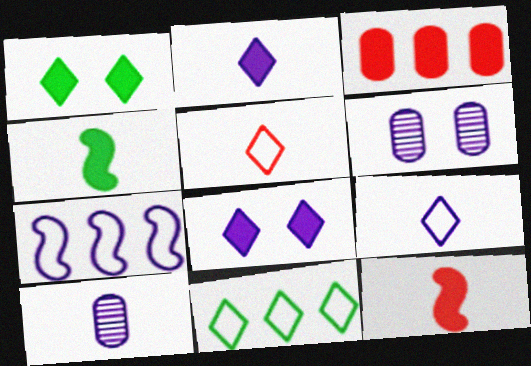[[2, 6, 7], 
[3, 4, 8], 
[4, 5, 10], 
[6, 11, 12], 
[7, 8, 10]]